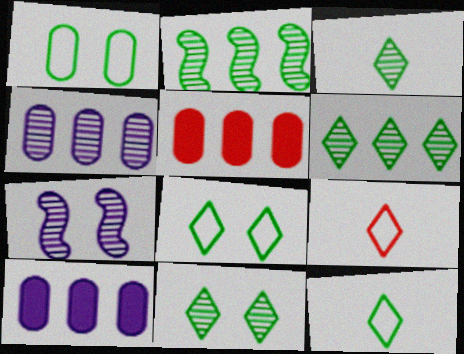[[3, 6, 11], 
[5, 7, 12]]